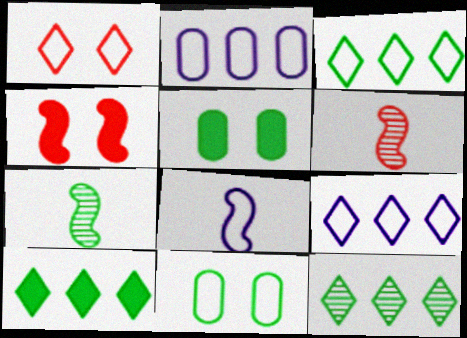[[3, 5, 7], 
[3, 10, 12], 
[5, 6, 9], 
[7, 10, 11]]